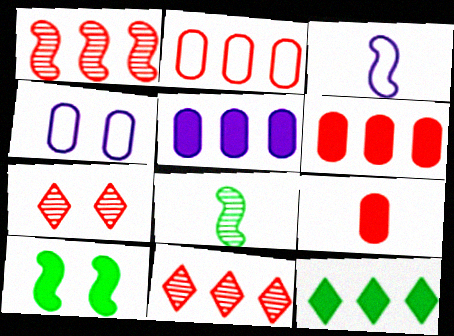[[1, 3, 10], 
[4, 7, 10]]